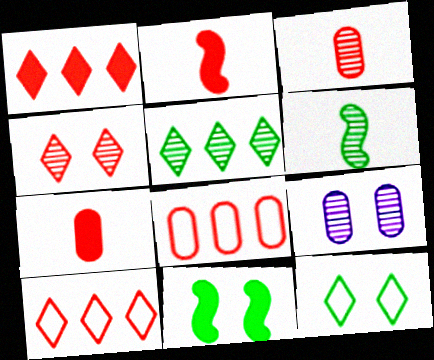[[2, 4, 8]]